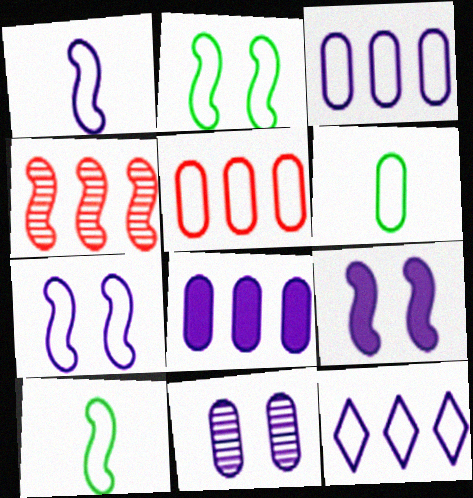[[4, 9, 10]]